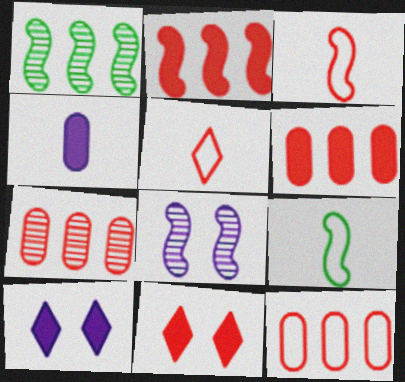[[2, 8, 9], 
[3, 7, 11], 
[6, 7, 12], 
[7, 9, 10]]